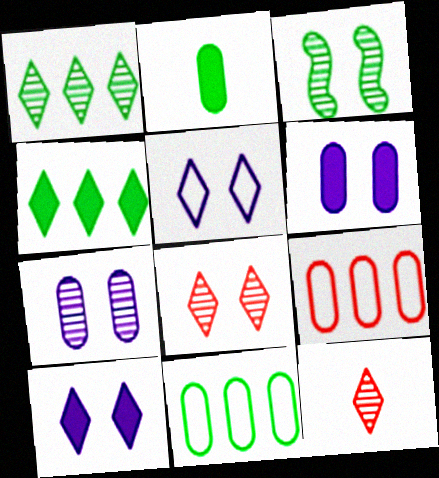[[2, 7, 9], 
[3, 7, 8], 
[4, 5, 12]]